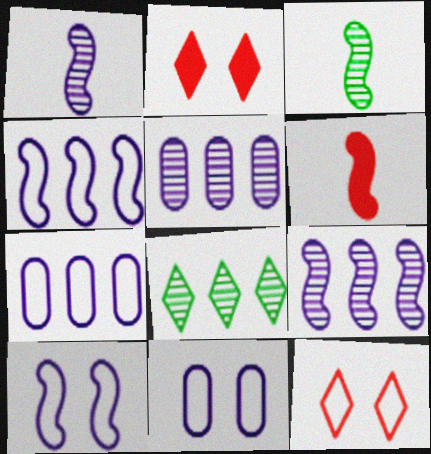[[2, 3, 7], 
[6, 8, 11]]